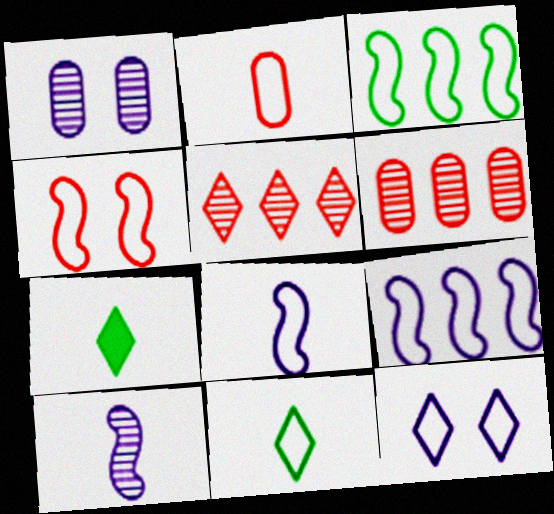[[2, 3, 12], 
[2, 7, 10], 
[2, 8, 11], 
[3, 4, 8], 
[5, 7, 12]]